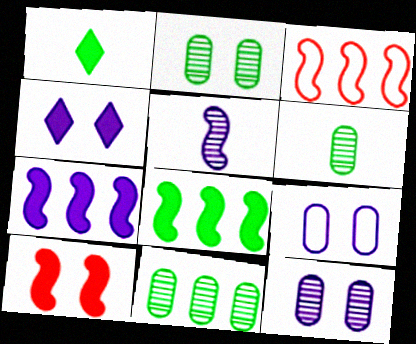[[1, 3, 12], 
[2, 6, 11], 
[3, 4, 6]]